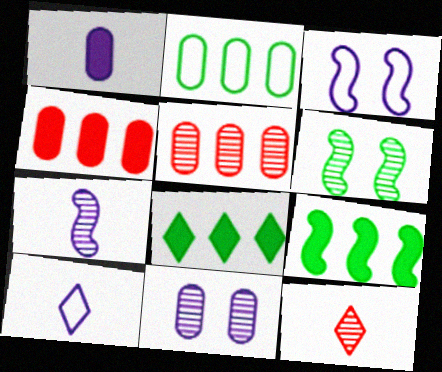[[1, 7, 10], 
[4, 6, 10]]